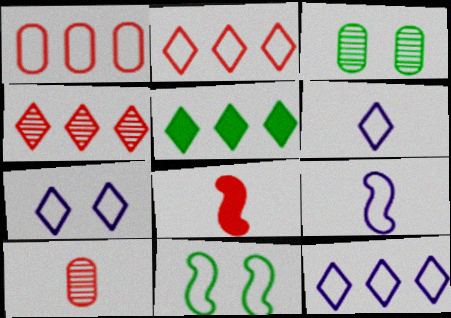[[1, 6, 11], 
[3, 8, 12], 
[4, 5, 12], 
[6, 7, 12]]